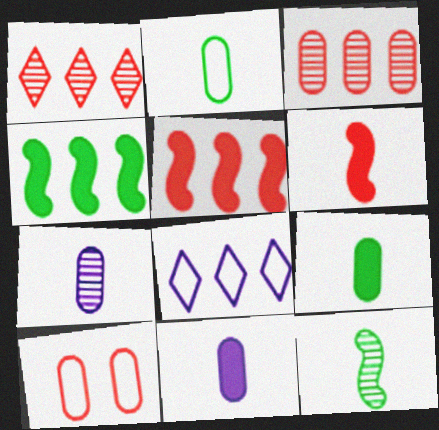[[1, 6, 10], 
[3, 4, 8]]